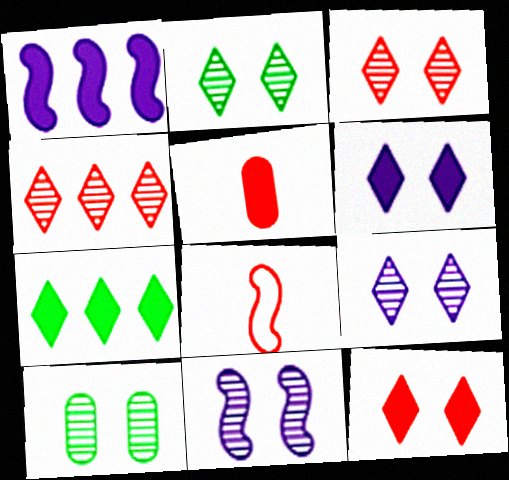[[2, 3, 9], 
[3, 10, 11]]